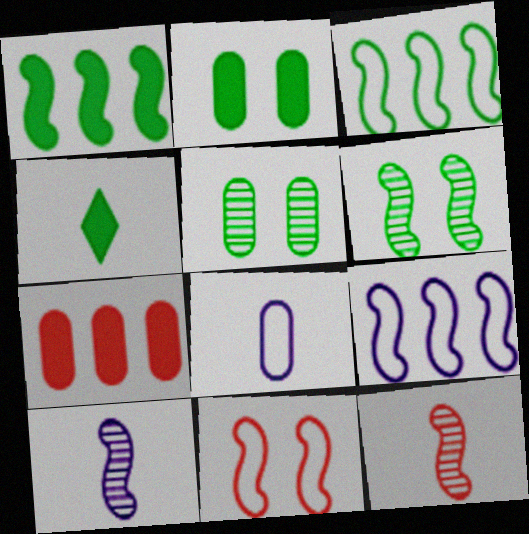[[1, 2, 4], 
[1, 10, 11], 
[3, 4, 5], 
[4, 8, 12], 
[5, 7, 8]]